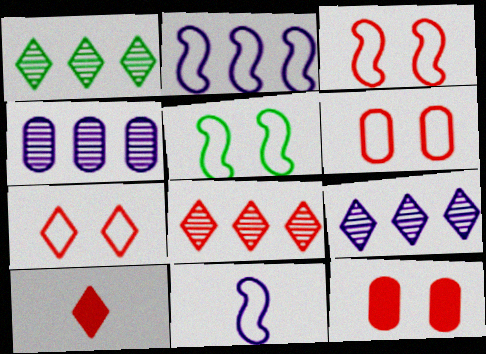[[1, 8, 9], 
[1, 11, 12], 
[3, 6, 7], 
[4, 5, 10], 
[7, 8, 10]]